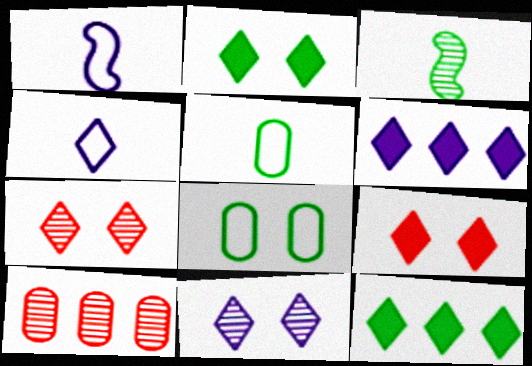[[1, 2, 10], 
[3, 8, 12], 
[3, 10, 11], 
[4, 6, 11], 
[4, 7, 12]]